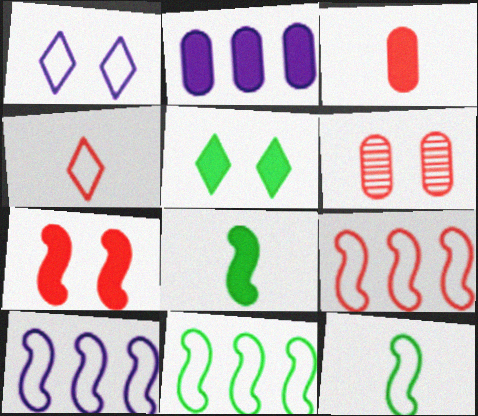[[9, 10, 11]]